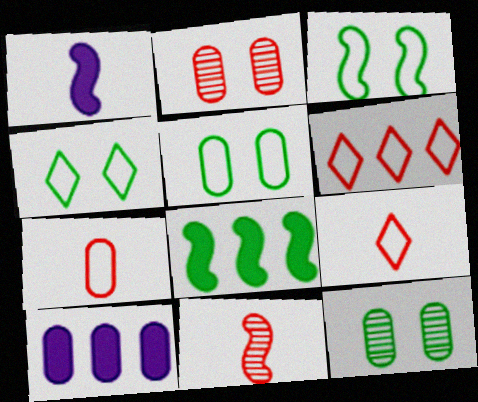[[1, 6, 12], 
[3, 4, 5], 
[4, 10, 11], 
[7, 10, 12]]